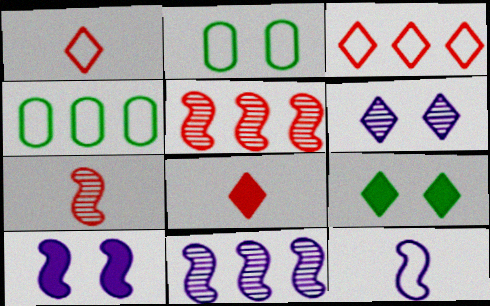[[2, 3, 12], 
[2, 8, 11], 
[10, 11, 12]]